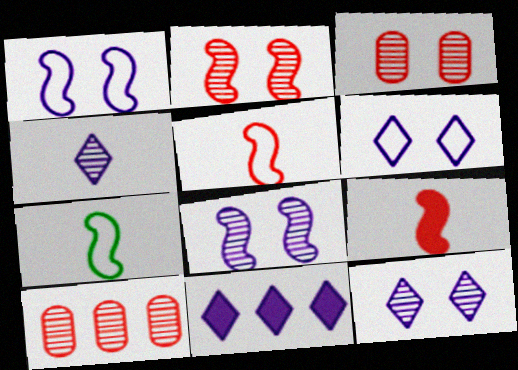[[3, 7, 11], 
[4, 6, 11]]